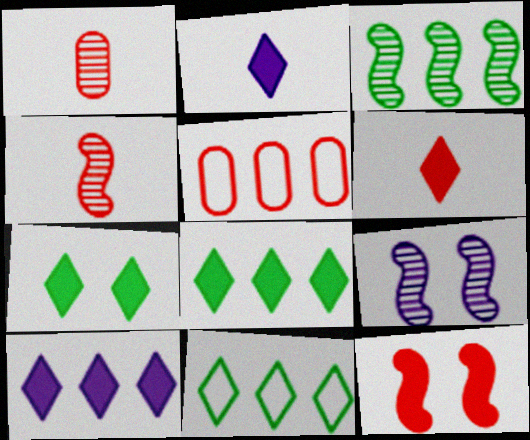[[3, 4, 9], 
[3, 5, 10], 
[6, 7, 10]]